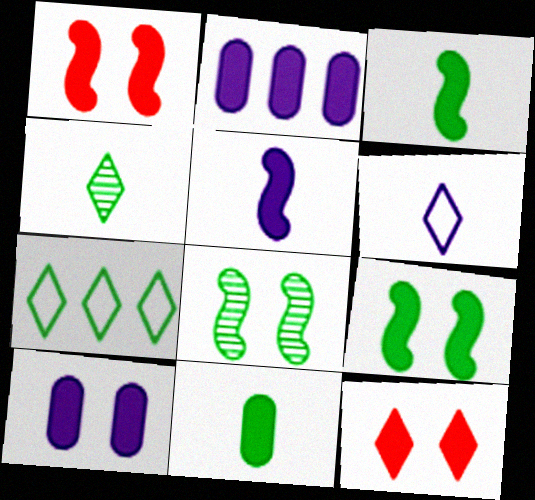[[2, 3, 12], 
[7, 8, 11], 
[9, 10, 12]]